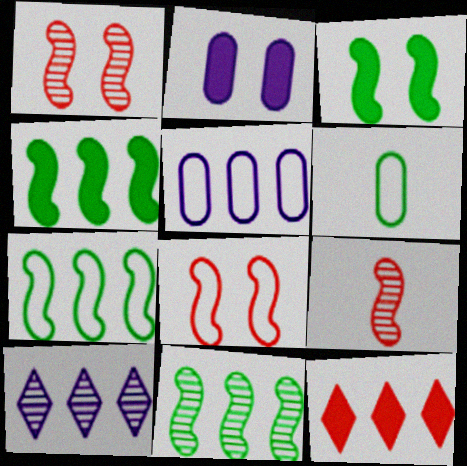[[4, 7, 11], 
[5, 11, 12]]